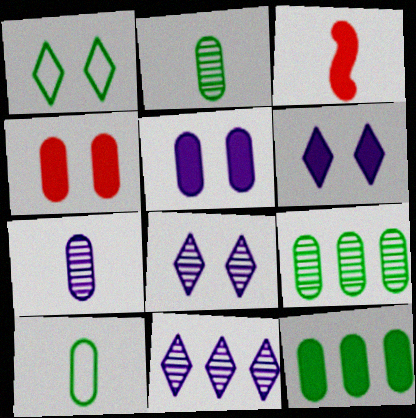[[3, 6, 12]]